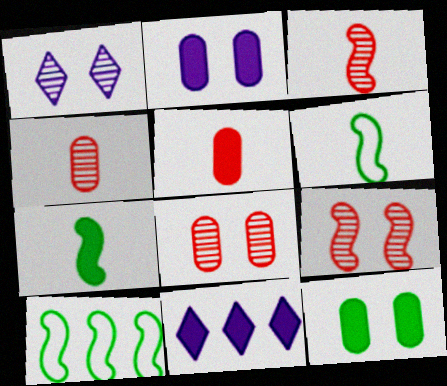[[1, 5, 10], 
[6, 8, 11]]